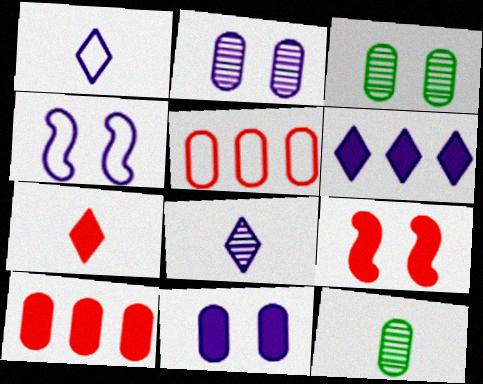[[5, 11, 12], 
[7, 9, 10]]